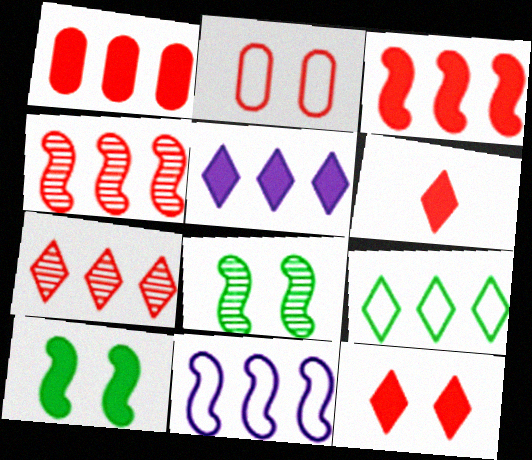[[2, 4, 6], 
[5, 7, 9]]